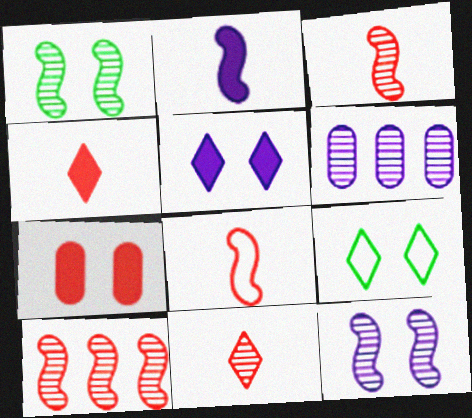[[1, 6, 11], 
[7, 9, 12]]